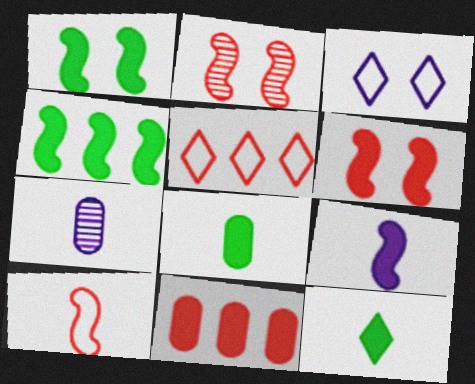[[1, 5, 7], 
[4, 6, 9], 
[7, 10, 12]]